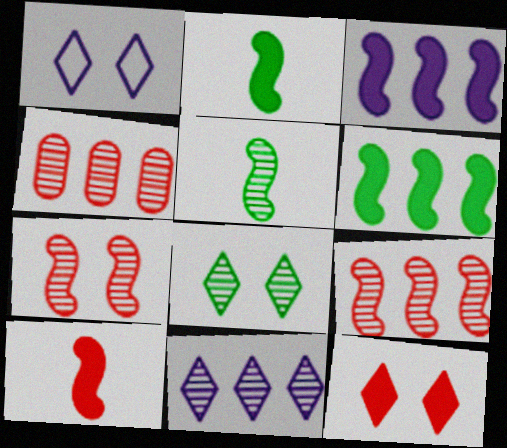[[1, 2, 4], 
[1, 8, 12]]